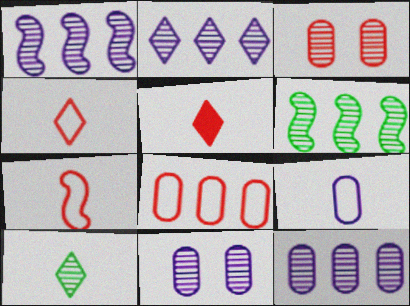[[1, 2, 12], 
[1, 3, 10]]